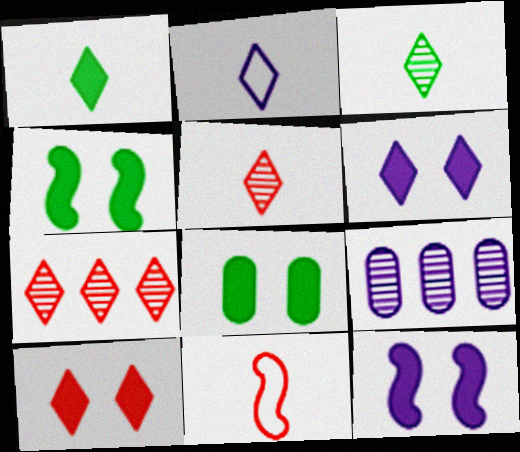[[1, 2, 5], 
[2, 9, 12], 
[8, 10, 12]]